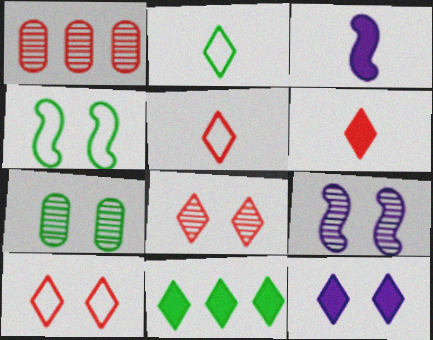[[6, 11, 12], 
[7, 8, 9]]